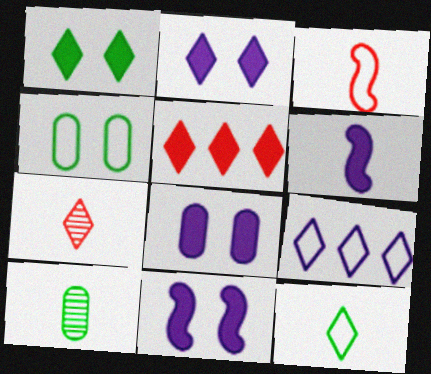[[1, 7, 9], 
[2, 8, 11], 
[3, 4, 9]]